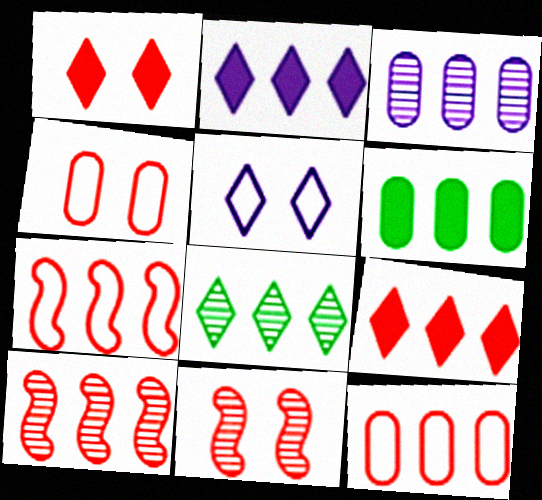[[1, 4, 11], 
[3, 6, 12], 
[3, 8, 10], 
[9, 10, 12]]